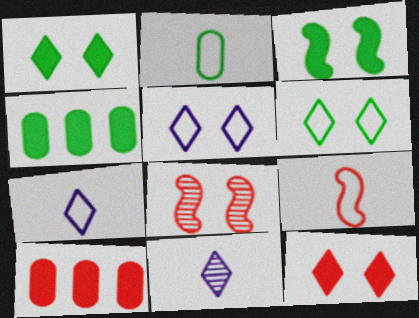[[2, 7, 9], 
[4, 7, 8]]